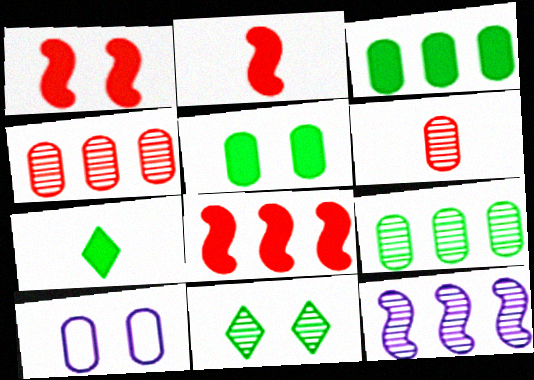[[1, 2, 8], 
[1, 10, 11], 
[3, 6, 10], 
[6, 11, 12]]